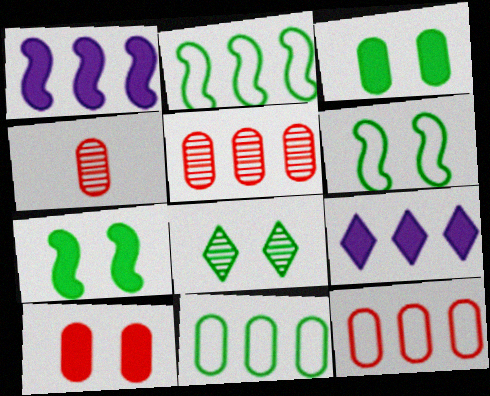[[2, 5, 9], 
[3, 6, 8], 
[4, 6, 9], 
[4, 10, 12]]